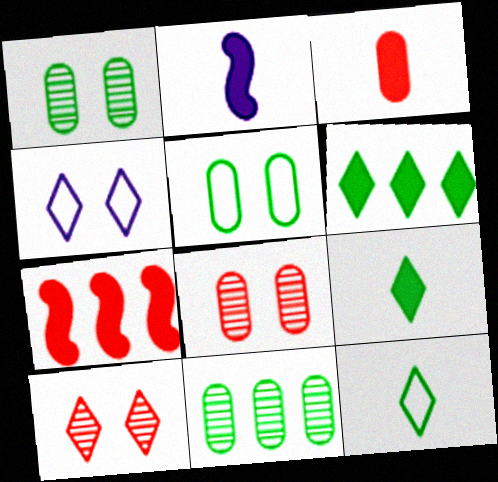[[2, 3, 9]]